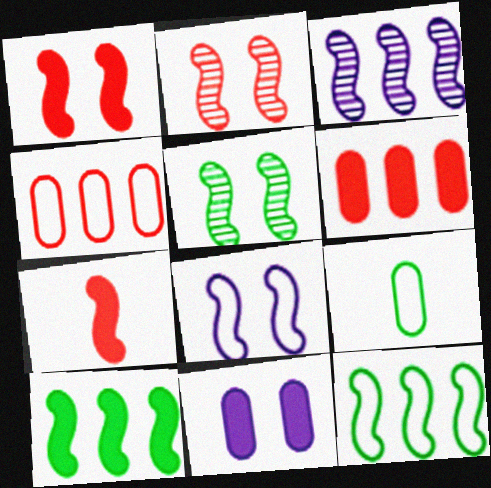[[1, 5, 8]]